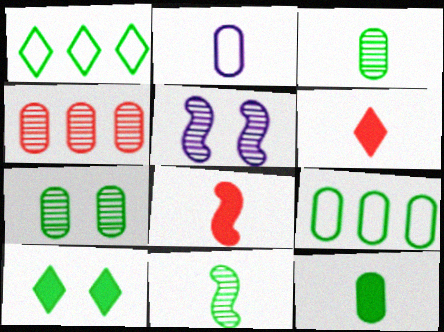[[2, 6, 11], 
[5, 6, 9], 
[7, 9, 12], 
[9, 10, 11]]